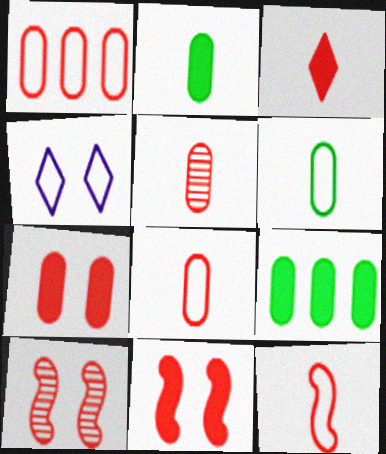[[1, 3, 10], 
[1, 5, 7], 
[3, 5, 12]]